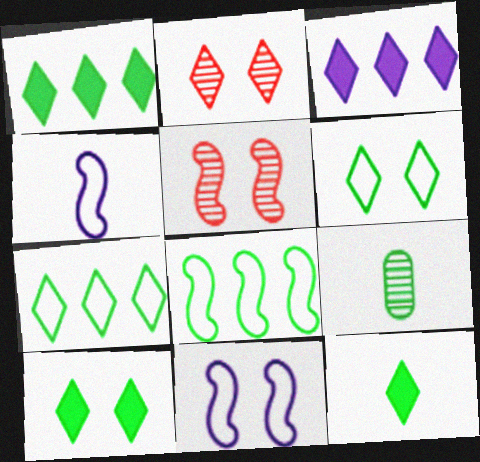[[1, 10, 12], 
[8, 9, 10]]